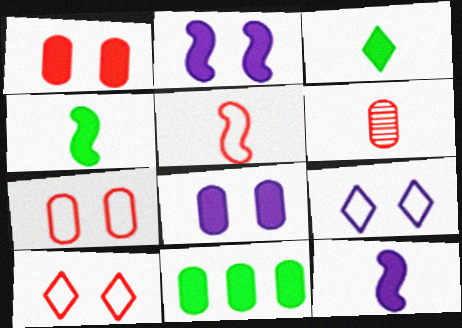[]